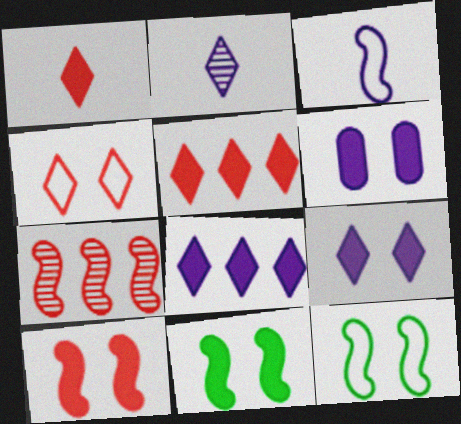[[3, 7, 11]]